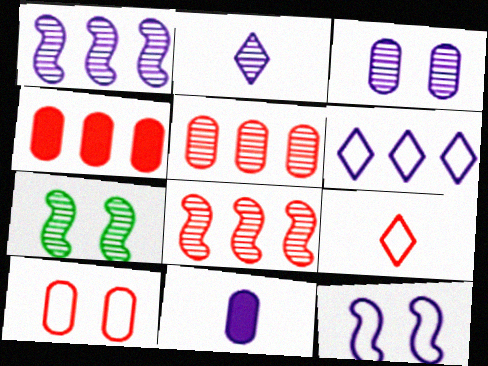[[1, 2, 3], 
[2, 5, 7]]